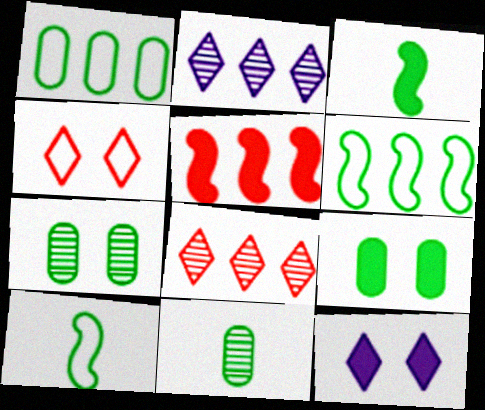[[1, 2, 5], 
[1, 9, 11]]